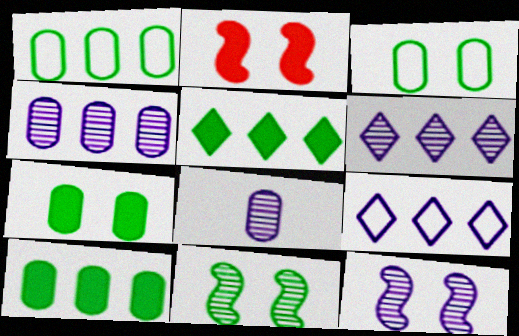[[6, 8, 12]]